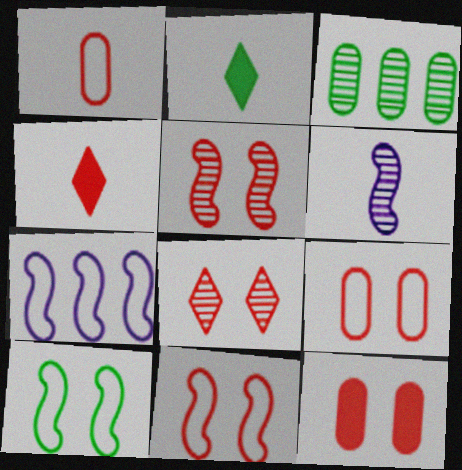[[1, 2, 6], 
[2, 3, 10], 
[3, 6, 8], 
[8, 11, 12]]